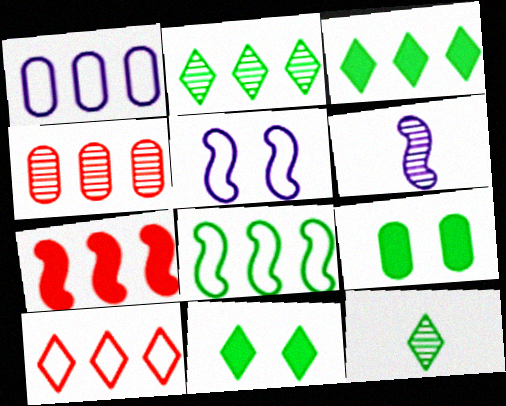[[1, 2, 7], 
[1, 8, 10], 
[4, 7, 10], 
[6, 9, 10], 
[8, 9, 12]]